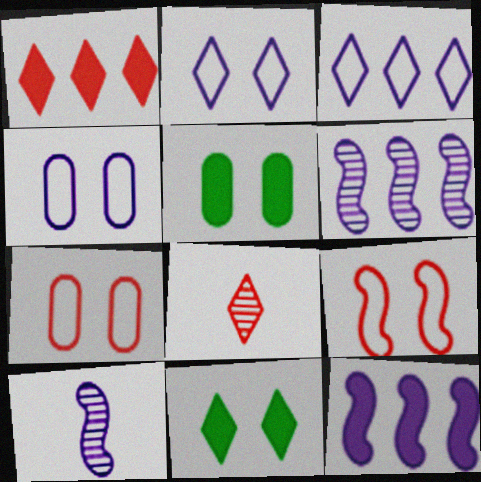[[3, 8, 11]]